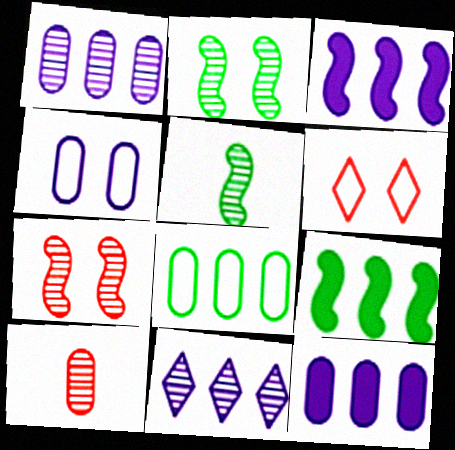[[2, 10, 11], 
[5, 6, 12]]